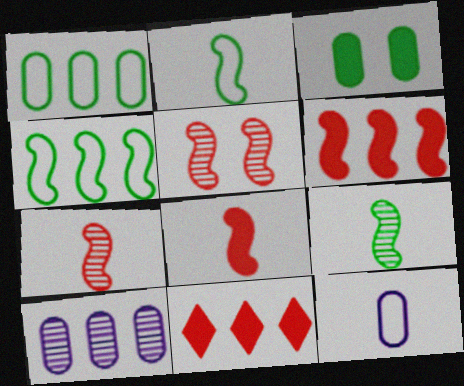[[4, 10, 11]]